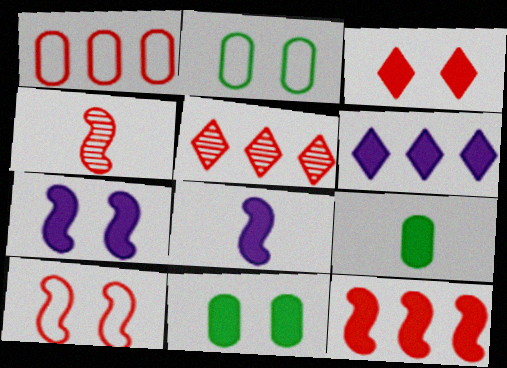[[1, 3, 4], 
[1, 5, 12], 
[2, 4, 6], 
[2, 5, 8], 
[3, 7, 11], 
[4, 10, 12]]